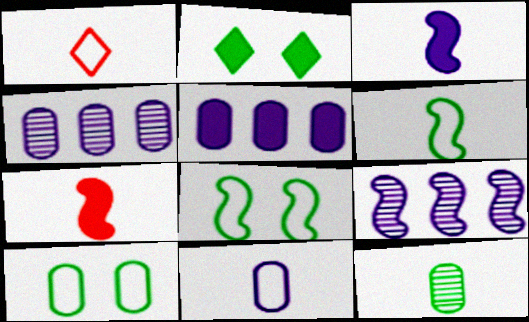[[1, 3, 12], 
[1, 6, 11], 
[2, 5, 7], 
[7, 8, 9]]